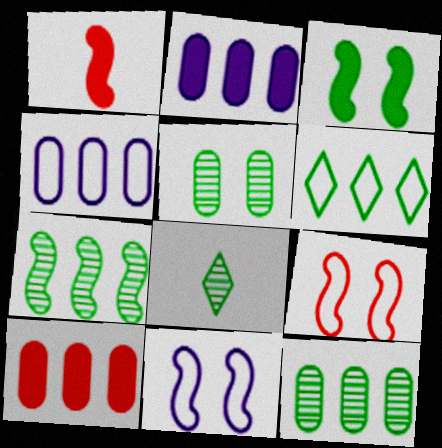[[1, 7, 11], 
[2, 8, 9], 
[4, 10, 12], 
[5, 7, 8], 
[8, 10, 11]]